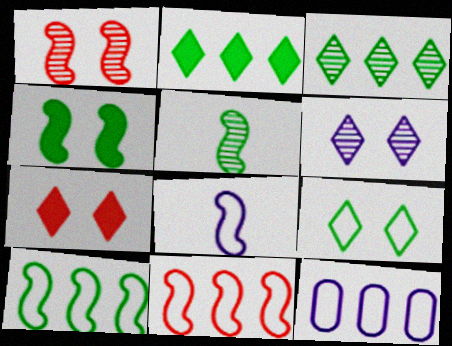[[4, 5, 10], 
[5, 7, 12], 
[6, 7, 9]]